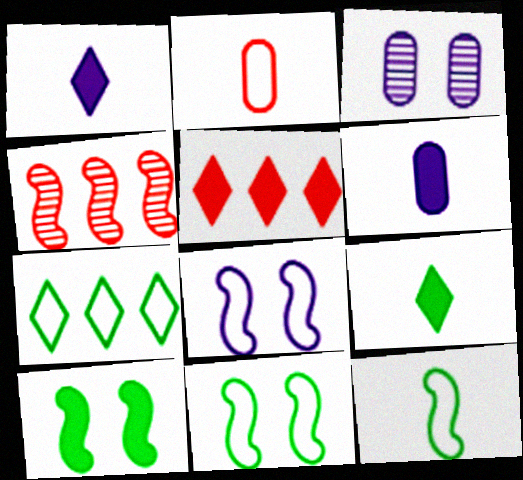[[2, 7, 8], 
[3, 5, 12], 
[5, 6, 10]]